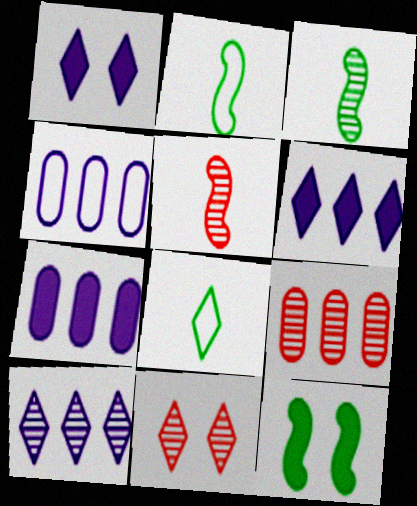[[1, 2, 9], 
[2, 7, 11], 
[5, 9, 11], 
[6, 8, 11]]